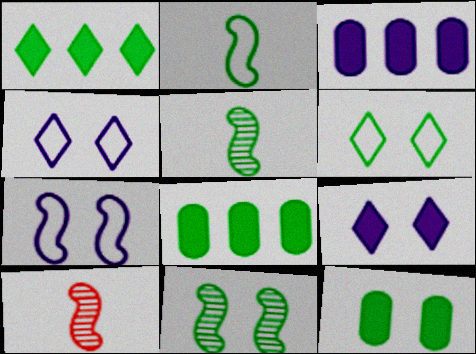[[3, 6, 10], 
[4, 8, 10], 
[5, 6, 8], 
[6, 11, 12]]